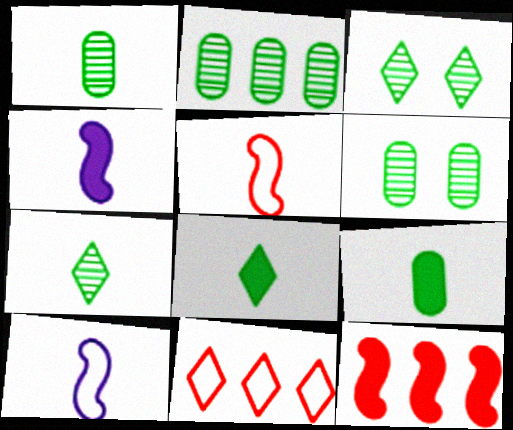[[1, 2, 6], 
[4, 6, 11]]